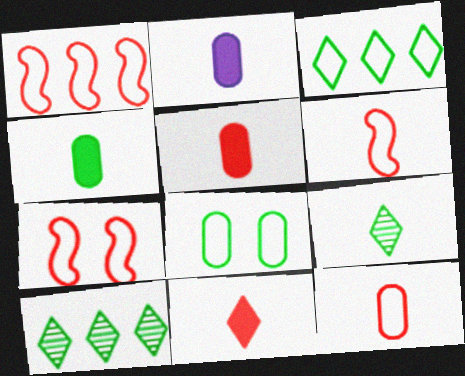[[1, 6, 7], 
[2, 4, 5], 
[2, 6, 9], 
[2, 7, 10]]